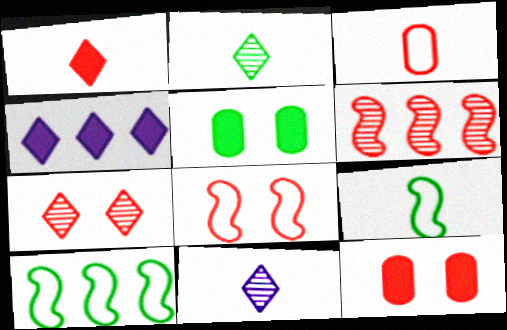[[2, 5, 10], 
[7, 8, 12], 
[10, 11, 12]]